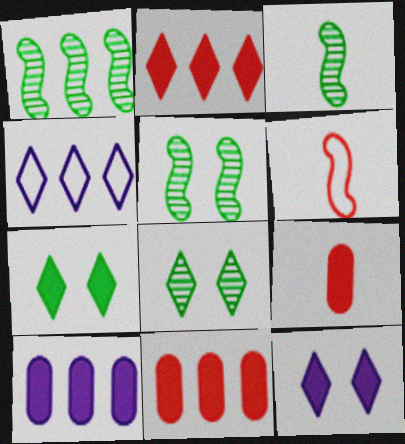[[1, 3, 5], 
[1, 4, 11], 
[4, 5, 9], 
[6, 8, 10]]